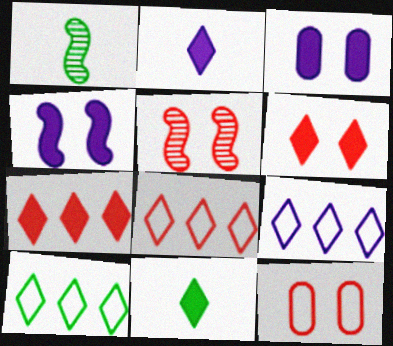[[1, 3, 8], 
[5, 6, 12], 
[8, 9, 10]]